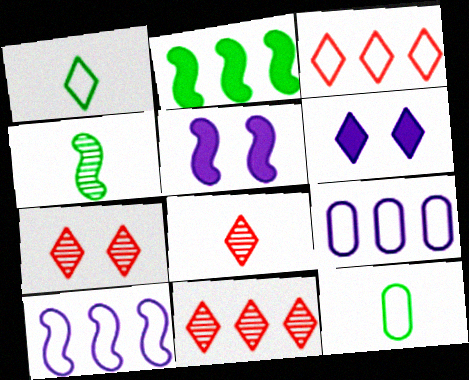[[1, 6, 11], 
[2, 9, 11], 
[5, 11, 12], 
[7, 8, 11]]